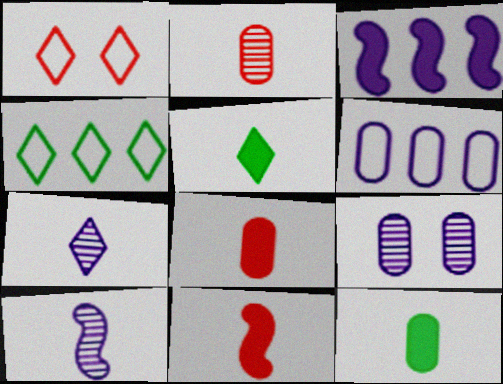[[4, 9, 11]]